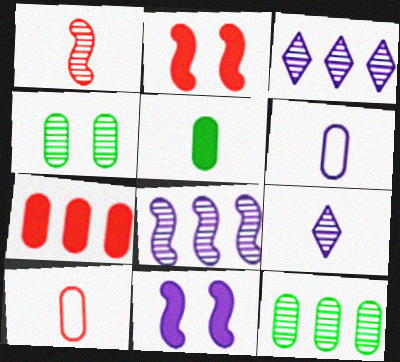[[1, 3, 4], 
[3, 6, 11], 
[4, 6, 7]]